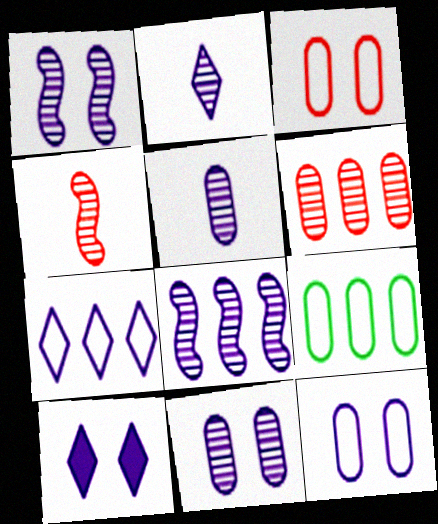[[1, 10, 12], 
[2, 7, 10], 
[2, 8, 11], 
[4, 9, 10]]